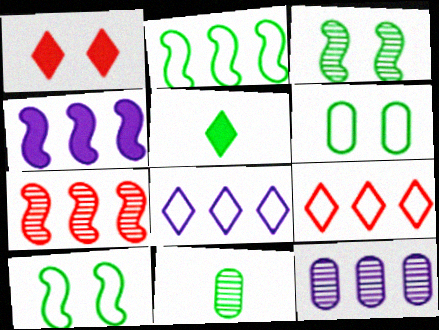[[2, 4, 7], 
[4, 8, 12]]